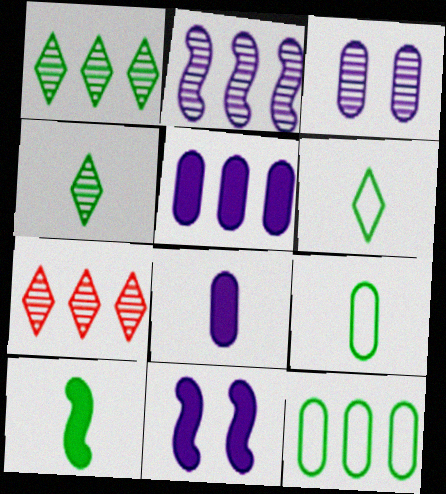[[4, 9, 10], 
[7, 9, 11]]